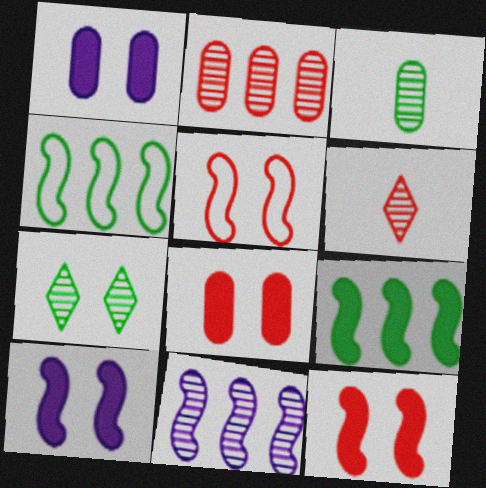[[1, 4, 6], 
[1, 5, 7]]